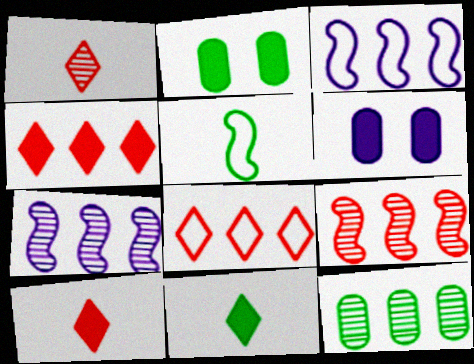[[1, 2, 3], 
[3, 4, 12]]